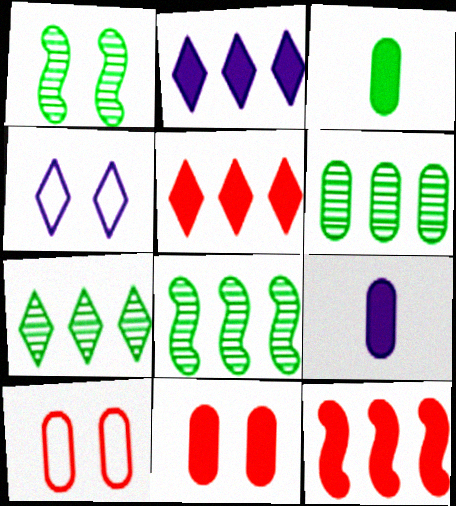[[1, 4, 11], 
[6, 7, 8], 
[6, 9, 10]]